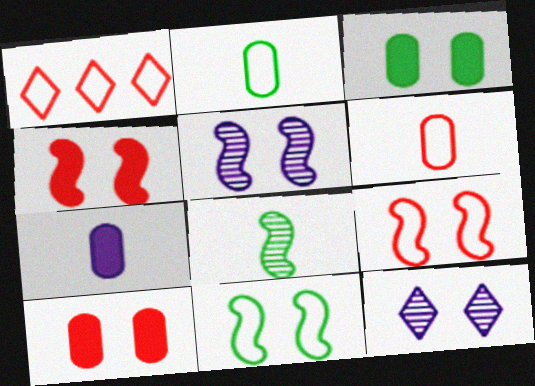[[1, 6, 9], 
[3, 9, 12], 
[4, 5, 11], 
[10, 11, 12]]